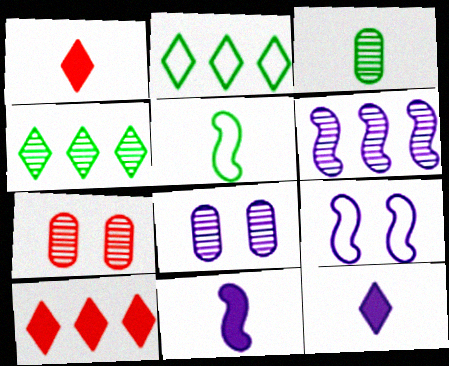[[2, 7, 11], 
[3, 9, 10], 
[5, 8, 10], 
[6, 9, 11]]